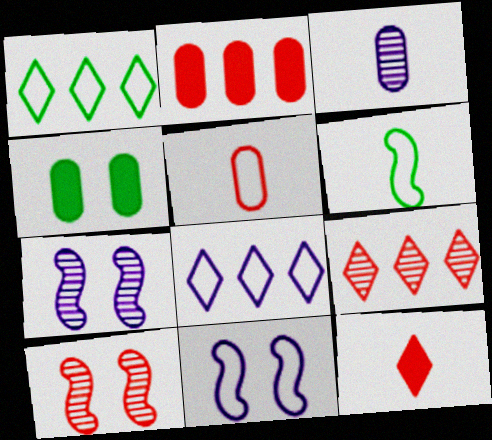[[1, 5, 11], 
[3, 6, 12]]